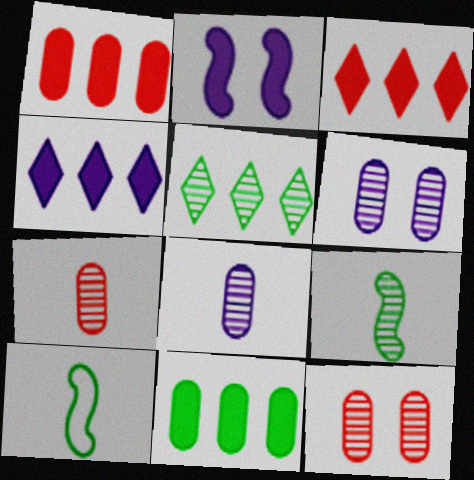[[3, 6, 10], 
[4, 10, 12]]